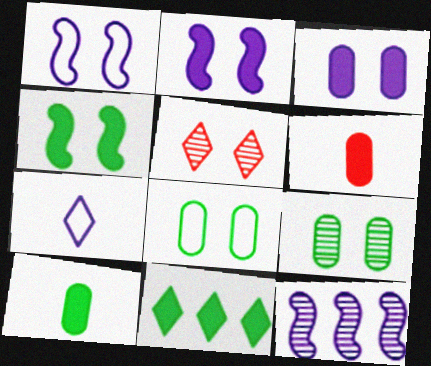[[2, 5, 8], 
[2, 6, 11], 
[3, 7, 12], 
[4, 10, 11], 
[5, 7, 11]]